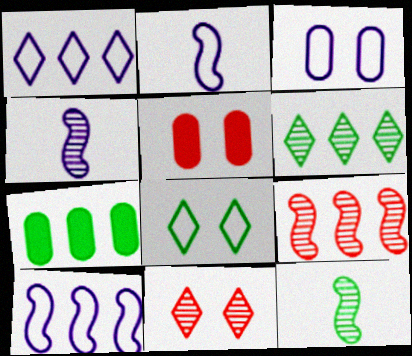[[1, 2, 3], 
[1, 5, 12], 
[1, 7, 9], 
[2, 5, 6], 
[2, 7, 11], 
[7, 8, 12]]